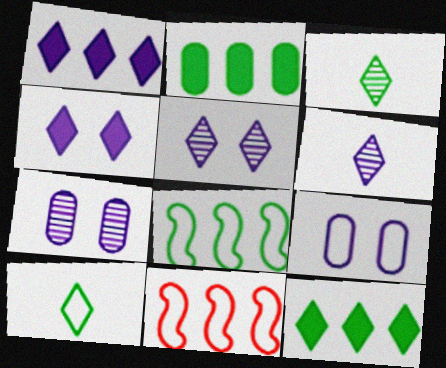[[9, 10, 11]]